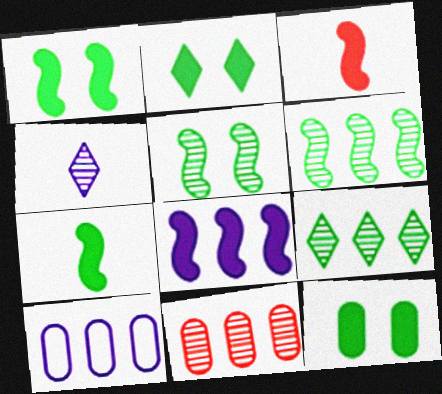[[1, 2, 12], 
[1, 3, 8], 
[4, 5, 11]]